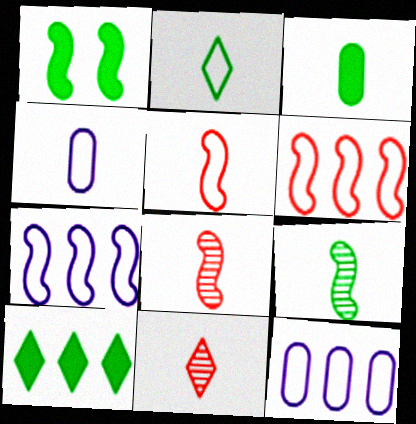[[1, 3, 10], 
[1, 7, 8], 
[1, 11, 12], 
[2, 3, 9], 
[2, 4, 5]]